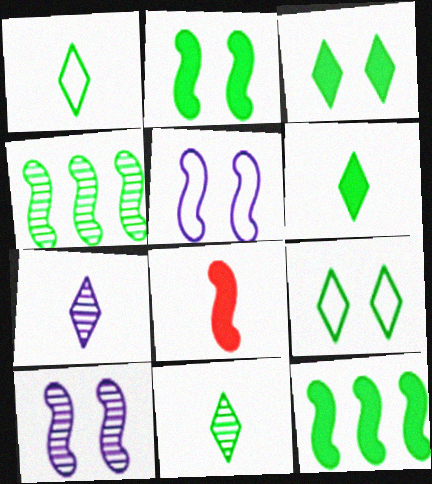[[1, 6, 11], 
[4, 5, 8]]